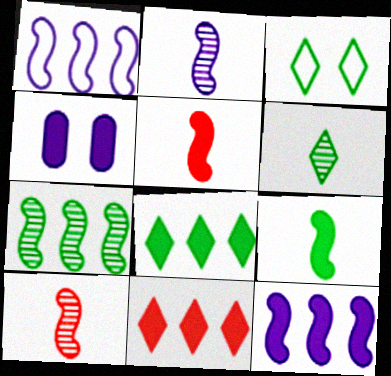[[3, 6, 8], 
[4, 5, 8], 
[4, 9, 11]]